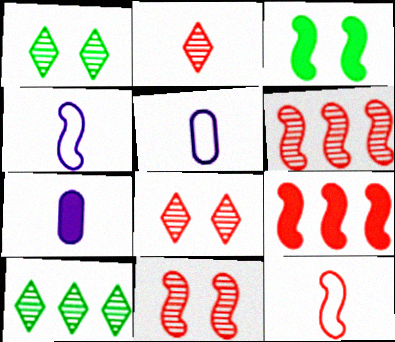[[1, 5, 9], 
[3, 4, 6], 
[9, 11, 12]]